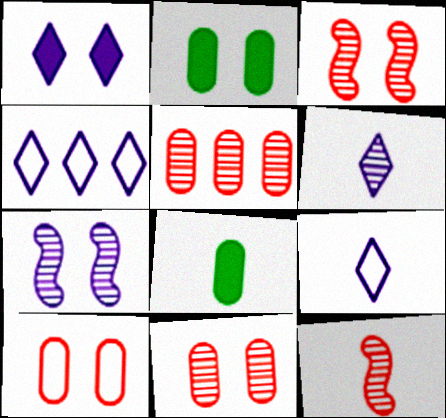[[1, 4, 6], 
[2, 4, 12], 
[3, 4, 8], 
[8, 9, 12]]